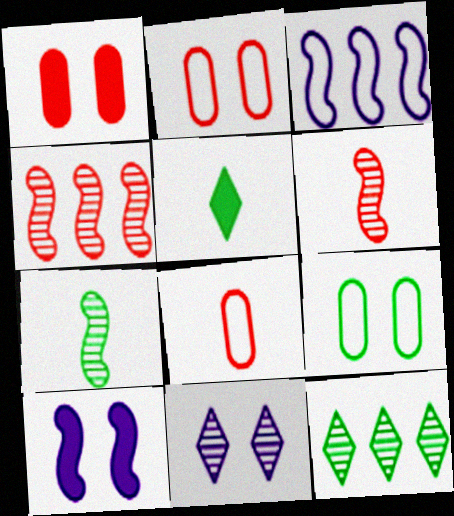[[8, 10, 12]]